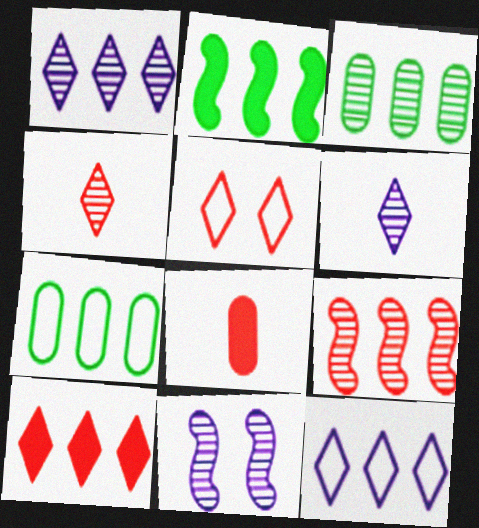[[1, 3, 9], 
[3, 4, 11], 
[4, 5, 10], 
[5, 8, 9]]